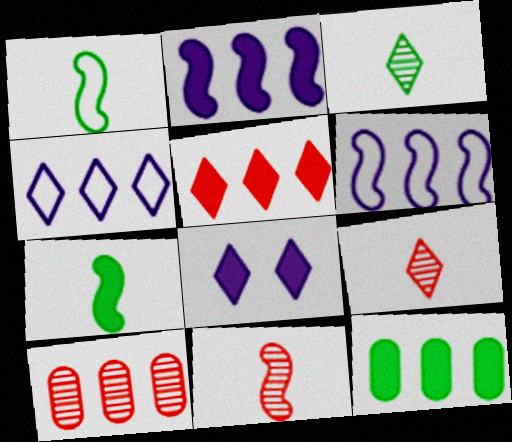[[1, 8, 10], 
[2, 5, 12]]